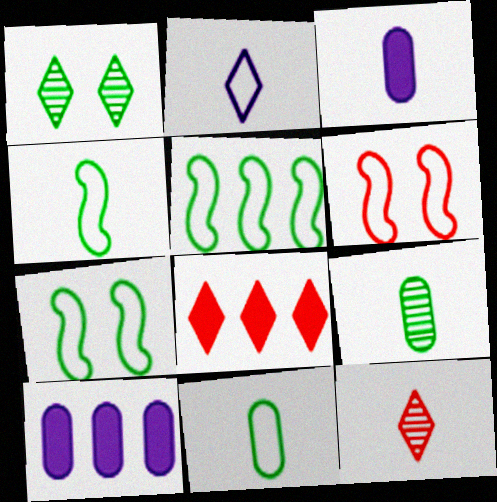[[1, 2, 8], 
[3, 4, 12], 
[4, 5, 7], 
[7, 10, 12]]